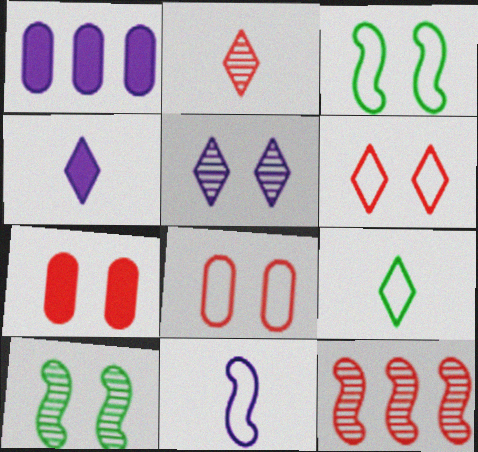[[1, 2, 3], 
[1, 5, 11], 
[2, 4, 9], 
[3, 5, 7]]